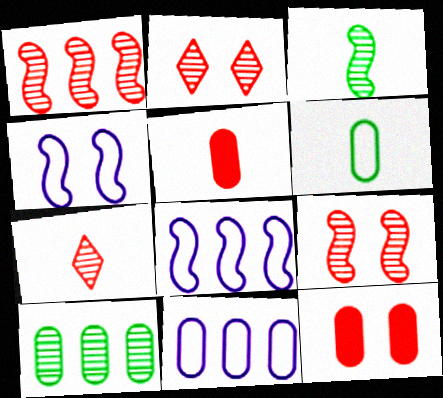[]